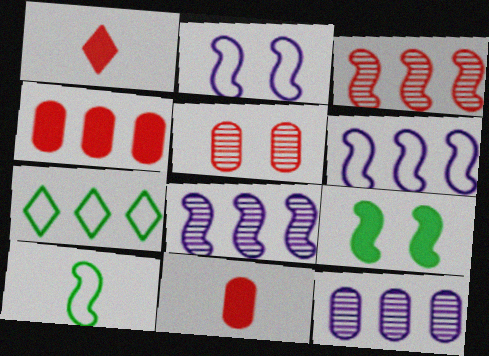[[4, 7, 8]]